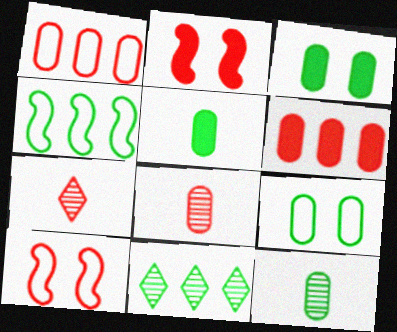[[1, 2, 7], 
[6, 7, 10]]